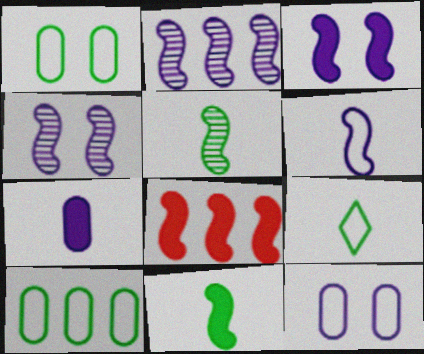[[2, 3, 6], 
[3, 8, 11]]